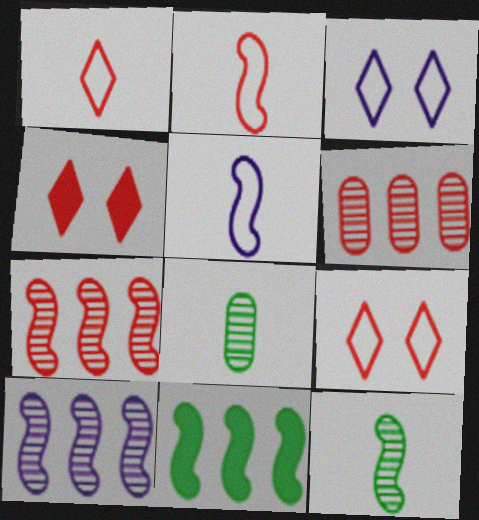[[2, 4, 6]]